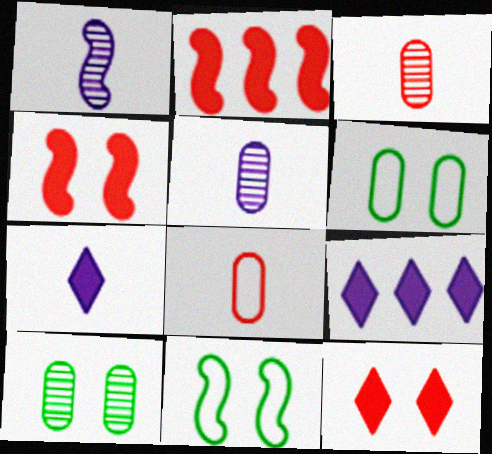[[1, 2, 11], 
[3, 9, 11]]